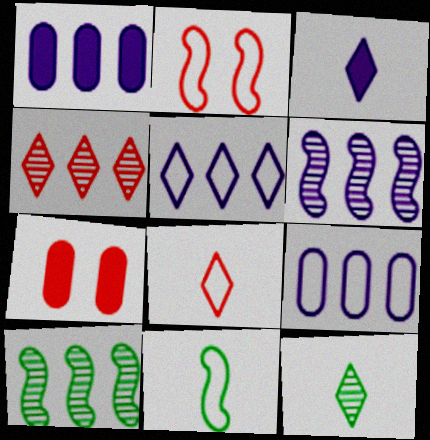[[1, 2, 12], 
[1, 5, 6], 
[3, 8, 12]]